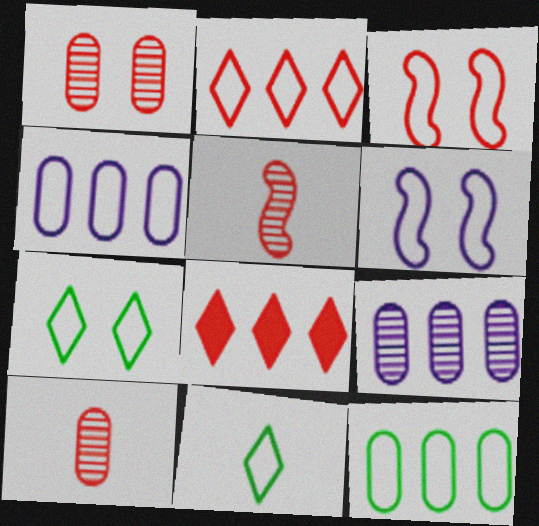[[3, 4, 11], 
[3, 8, 10]]